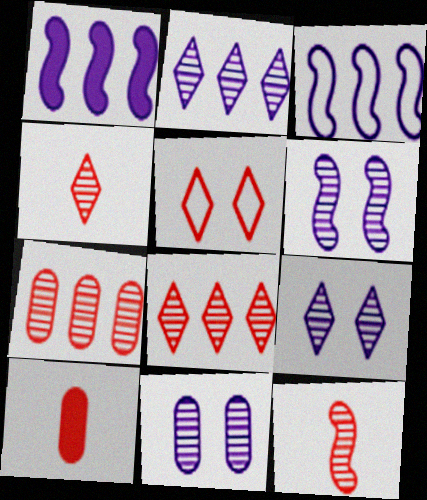[[6, 9, 11]]